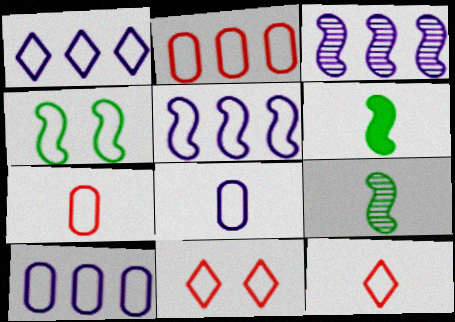[[1, 4, 7], 
[1, 5, 10], 
[4, 10, 12]]